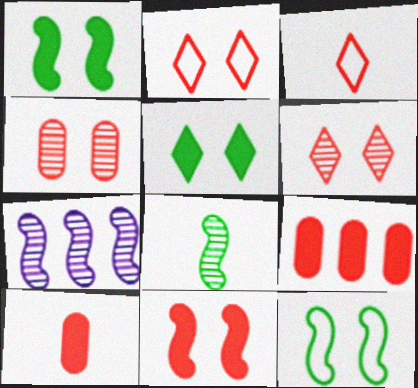[[2, 4, 11]]